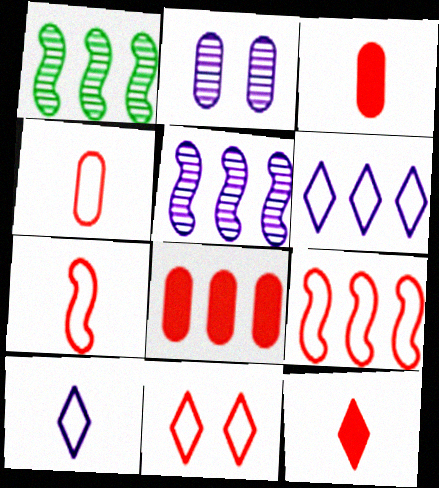[[1, 6, 8], 
[4, 9, 11]]